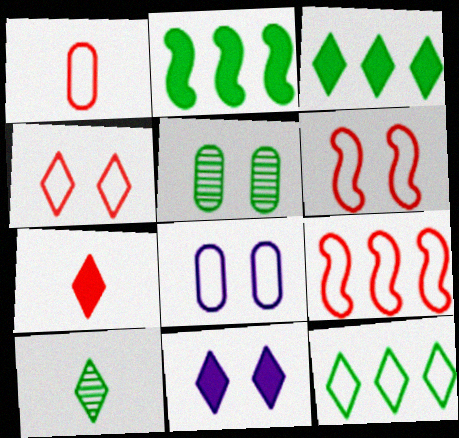[[1, 4, 9], 
[3, 7, 11], 
[5, 6, 11]]